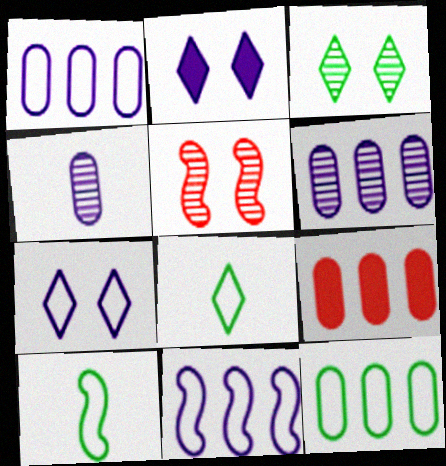[[2, 4, 11], 
[6, 9, 12]]